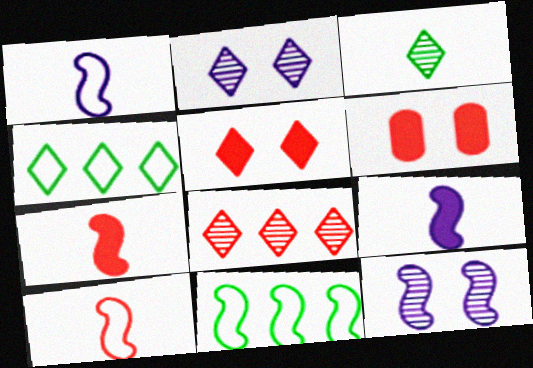[[2, 3, 8], 
[6, 8, 10], 
[7, 11, 12]]